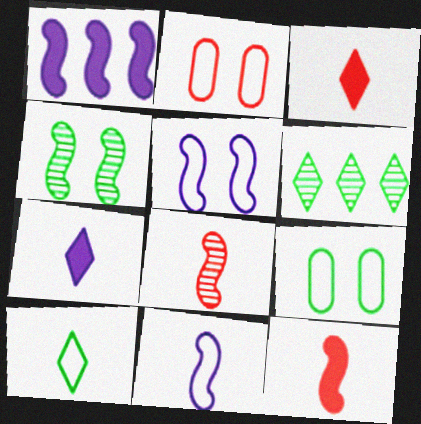[]